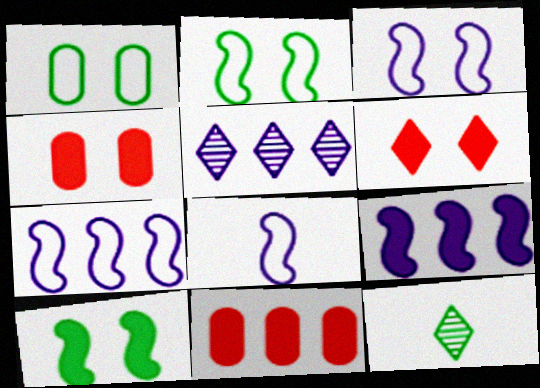[[3, 7, 8], 
[3, 11, 12], 
[4, 7, 12]]